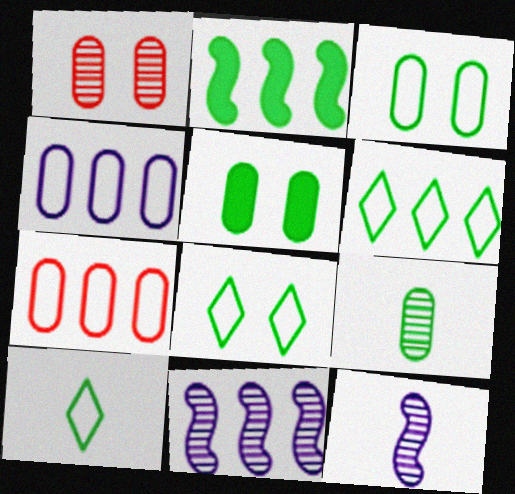[[2, 8, 9], 
[6, 8, 10]]